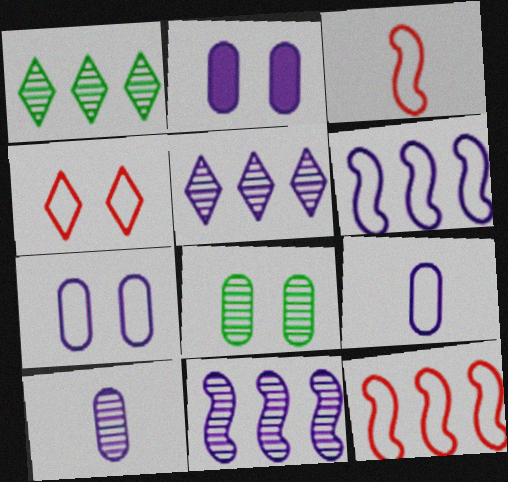[[1, 2, 3]]